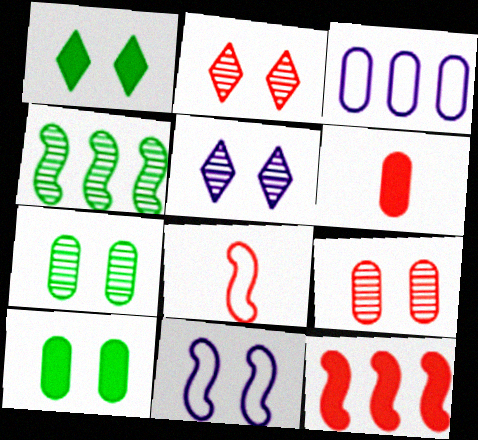[[1, 9, 11], 
[2, 10, 11], 
[3, 6, 7]]